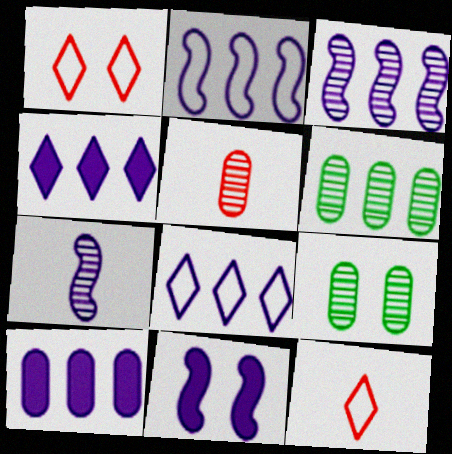[[1, 9, 11], 
[2, 7, 11], 
[3, 8, 10], 
[6, 11, 12]]